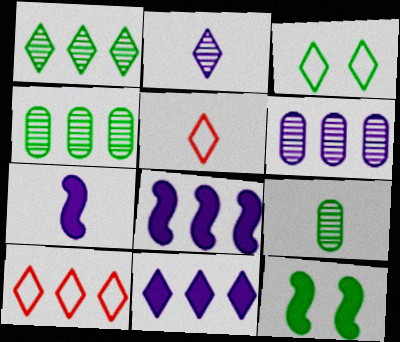[[1, 10, 11], 
[4, 8, 10], 
[5, 6, 12], 
[5, 7, 9]]